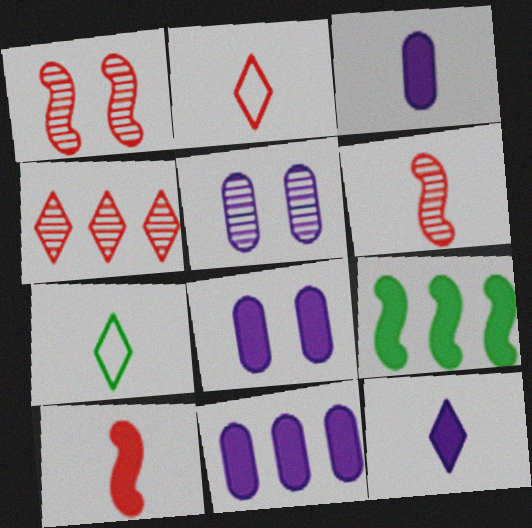[[1, 7, 11], 
[2, 5, 9], 
[3, 6, 7], 
[3, 8, 11]]